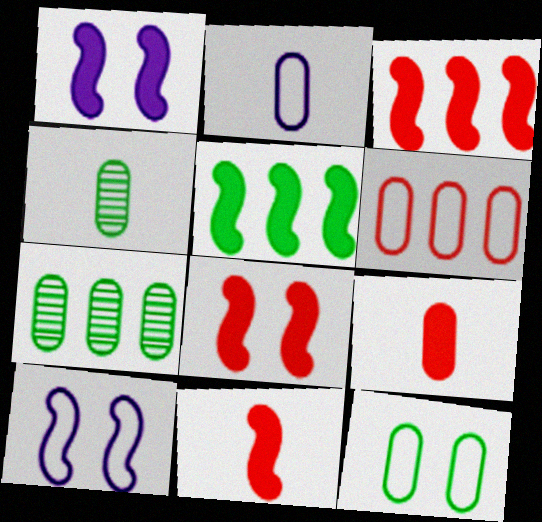[[1, 5, 11], 
[2, 4, 9], 
[2, 6, 12], 
[3, 8, 11]]